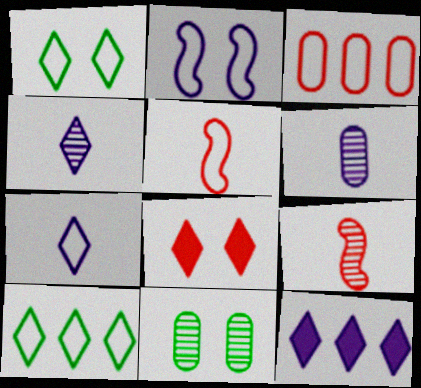[[2, 6, 12], 
[2, 8, 11], 
[3, 8, 9], 
[4, 8, 10], 
[5, 11, 12]]